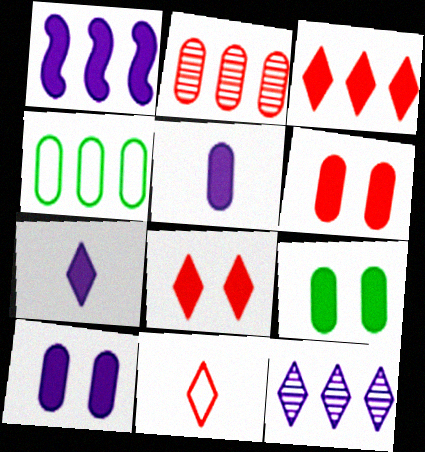[[1, 7, 10], 
[6, 9, 10]]